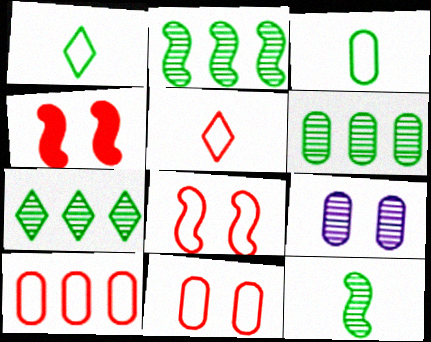[[2, 6, 7], 
[5, 8, 10]]